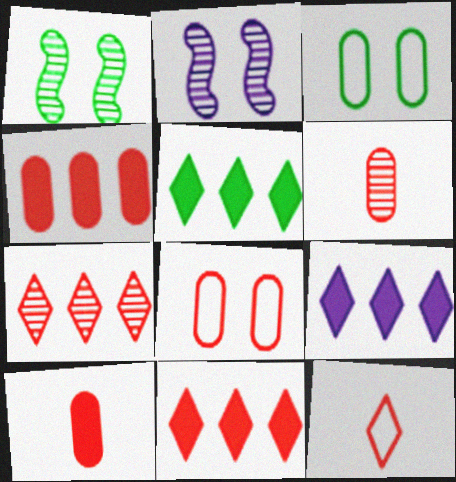[[4, 6, 8], 
[5, 9, 11]]